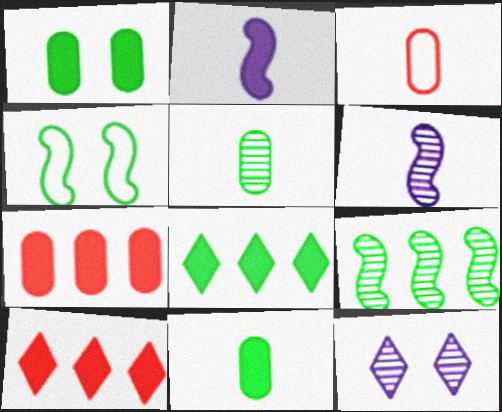[[1, 2, 10], 
[4, 5, 8]]